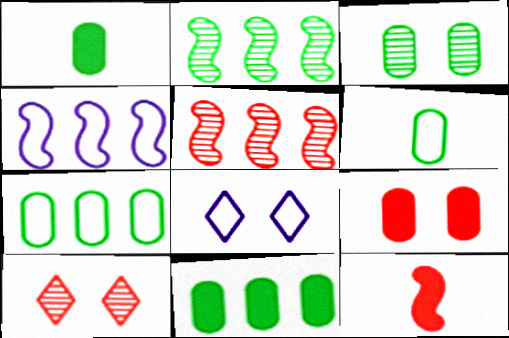[[1, 3, 7], 
[1, 4, 10], 
[1, 5, 8], 
[3, 6, 11]]